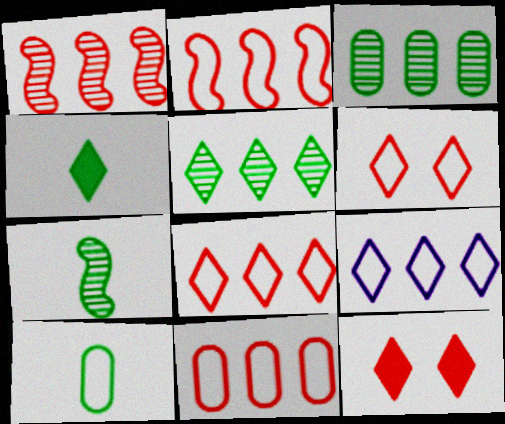[[2, 8, 11], 
[4, 7, 10]]